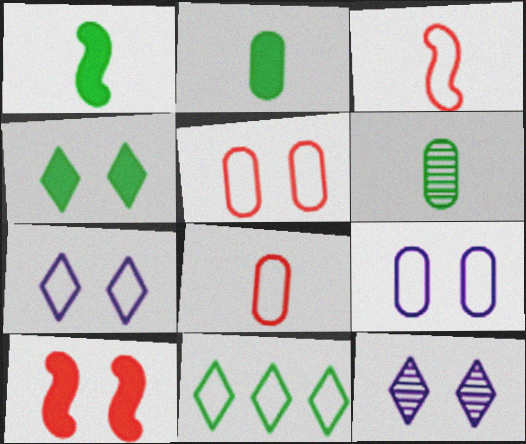[[3, 9, 11]]